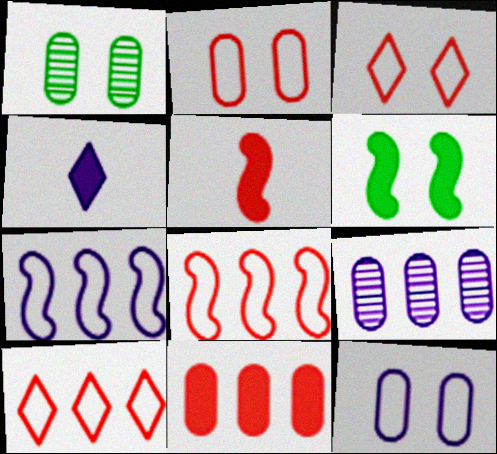[[1, 4, 8], 
[4, 6, 11]]